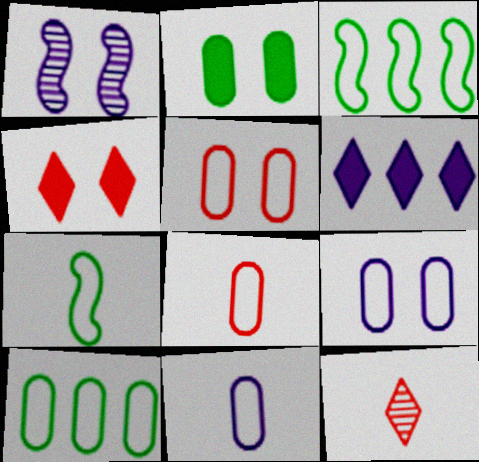[[1, 6, 11], 
[5, 10, 11], 
[8, 9, 10]]